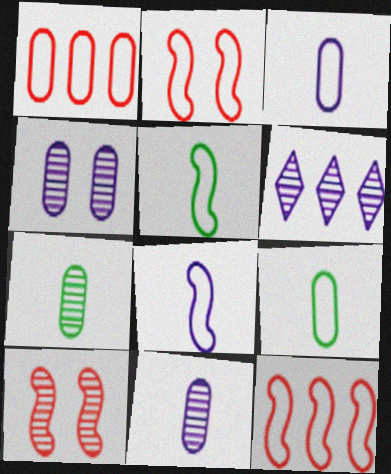[[6, 7, 10]]